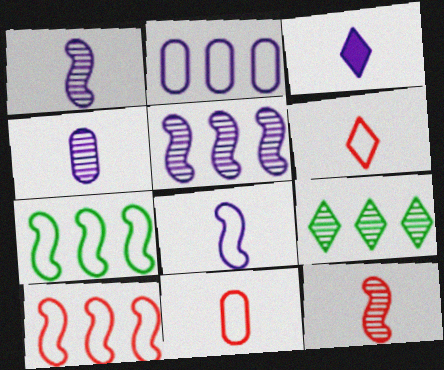[[3, 4, 8]]